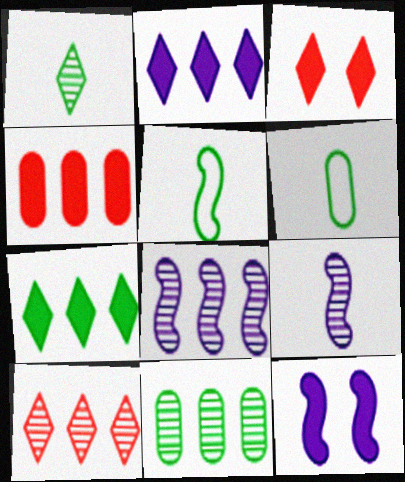[[3, 6, 8], 
[6, 10, 12], 
[8, 10, 11]]